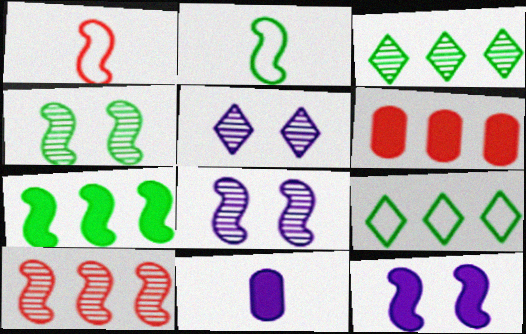[[1, 7, 8], 
[2, 4, 7], 
[2, 5, 6], 
[2, 10, 12]]